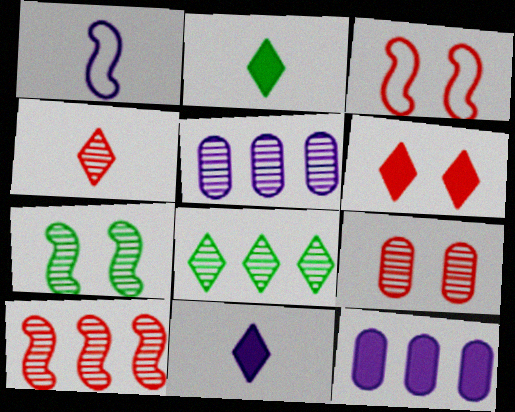[[2, 3, 5], 
[3, 6, 9], 
[4, 5, 7], 
[4, 9, 10], 
[5, 8, 10]]